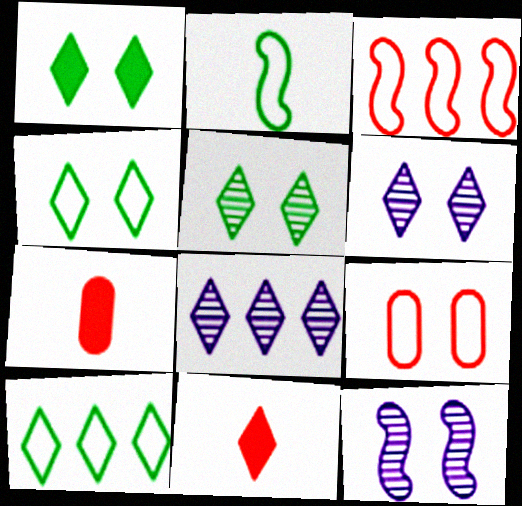[[1, 4, 5], 
[1, 9, 12], 
[4, 8, 11], 
[6, 10, 11], 
[7, 10, 12]]